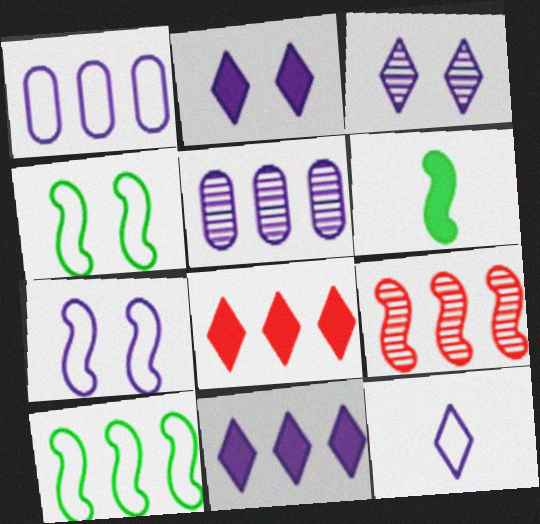[[1, 7, 12], 
[3, 11, 12], 
[5, 8, 10], 
[6, 7, 9]]